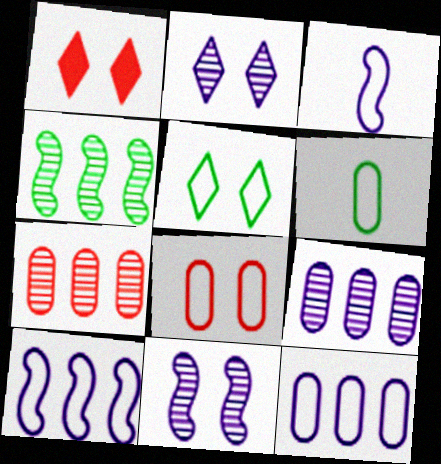[[1, 2, 5], 
[6, 8, 12]]